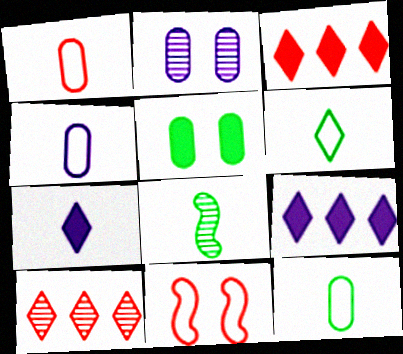[[1, 4, 12], 
[1, 7, 8], 
[2, 8, 10]]